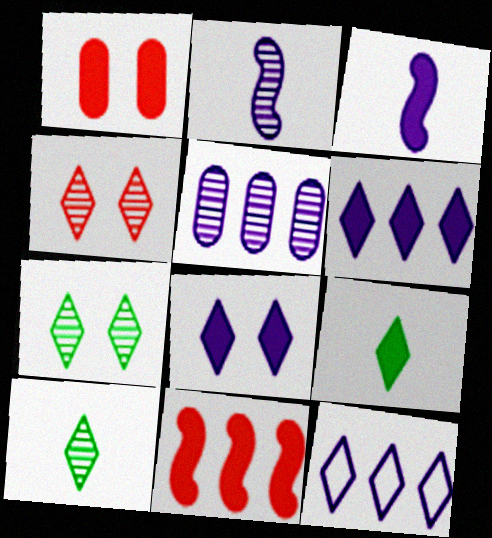[[4, 9, 12]]